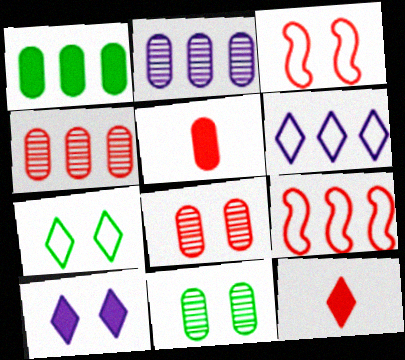[[3, 4, 12], 
[3, 10, 11], 
[8, 9, 12]]